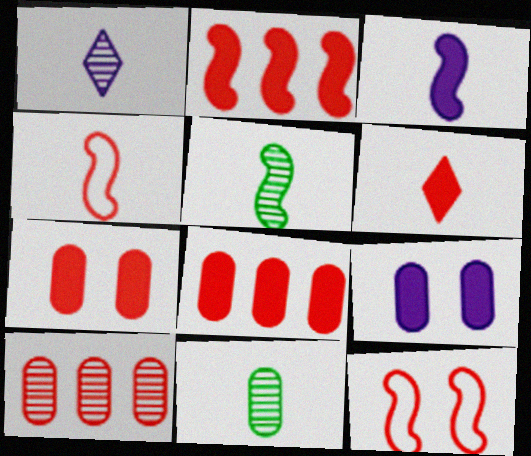[[2, 6, 7], 
[3, 4, 5], 
[6, 10, 12]]